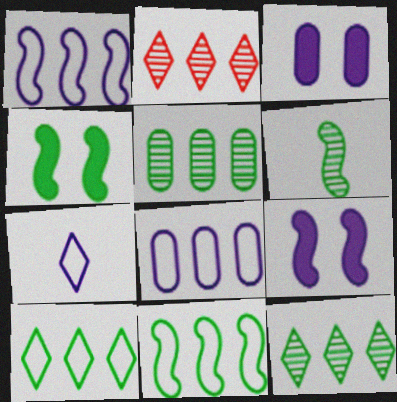[[4, 6, 11]]